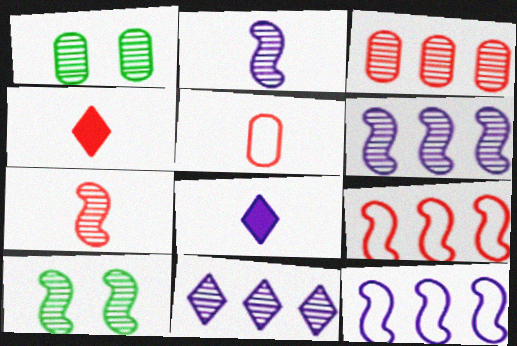[[1, 4, 12], 
[1, 7, 11], 
[1, 8, 9], 
[4, 5, 7], 
[6, 7, 10]]